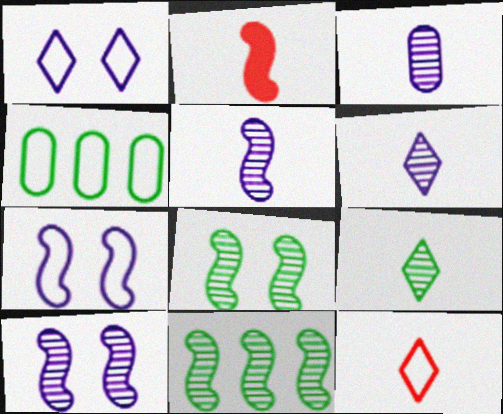[[2, 7, 11], 
[3, 5, 6], 
[4, 7, 12]]